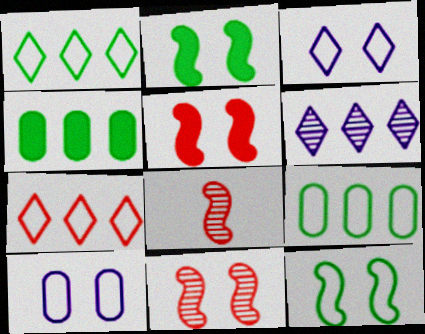[[3, 4, 8]]